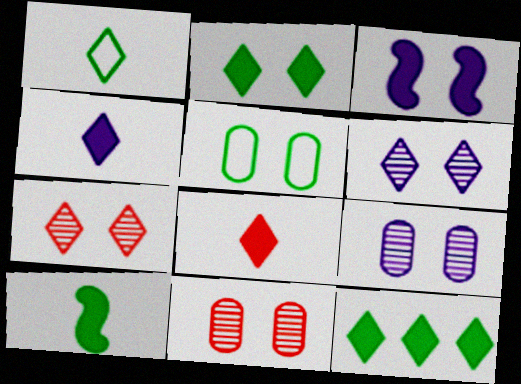[[3, 5, 7]]